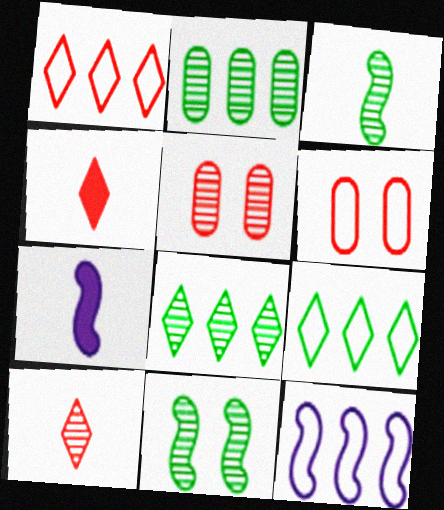[[5, 7, 9], 
[6, 7, 8]]